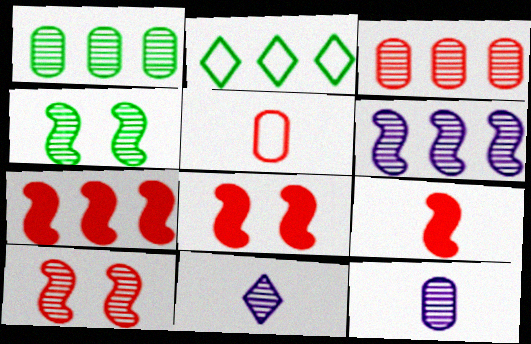[[1, 10, 11], 
[2, 8, 12], 
[3, 4, 11], 
[7, 8, 9]]